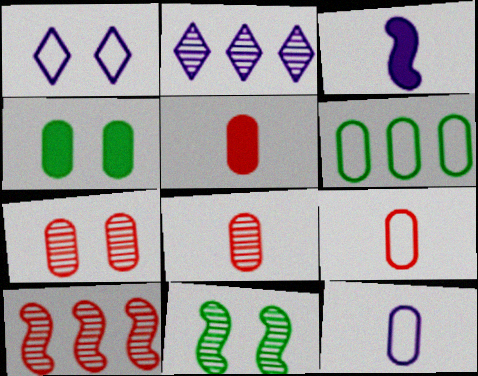[[2, 8, 11], 
[5, 8, 9]]